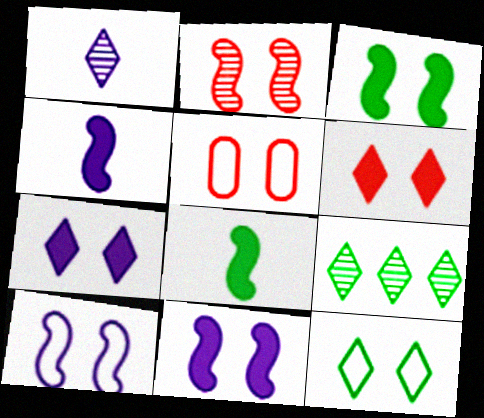[[2, 3, 10], 
[2, 5, 6], 
[4, 5, 9], 
[5, 10, 12]]